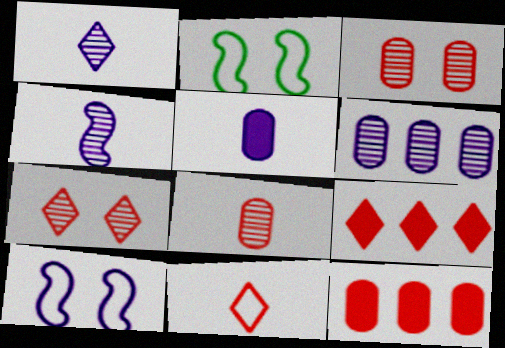[[1, 2, 12], 
[7, 9, 11]]